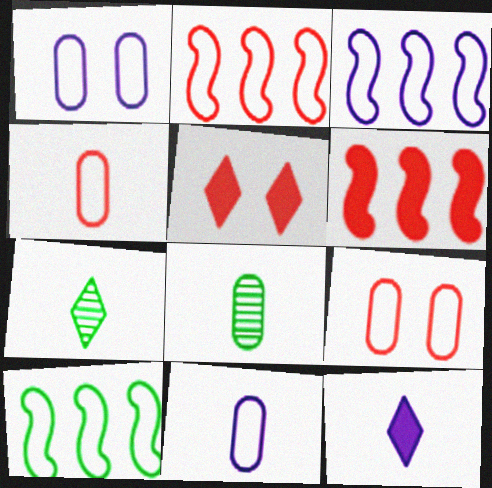[[1, 6, 7], 
[2, 3, 10], 
[3, 5, 8]]